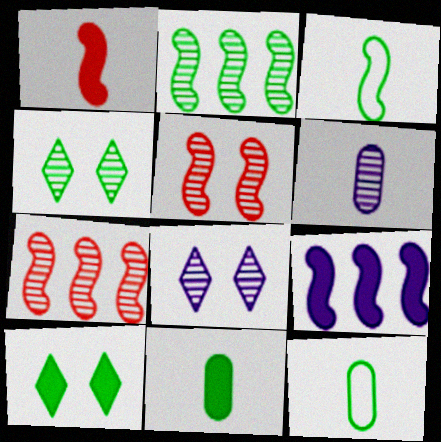[[2, 10, 12], 
[3, 5, 9], 
[4, 6, 7]]